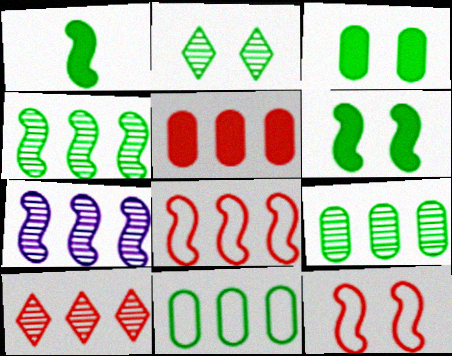[[1, 2, 11], 
[1, 7, 12], 
[5, 8, 10], 
[7, 9, 10]]